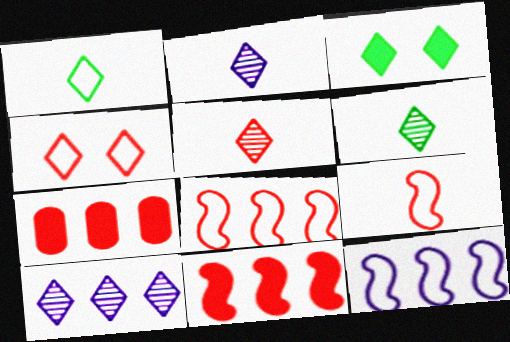[[2, 5, 6]]